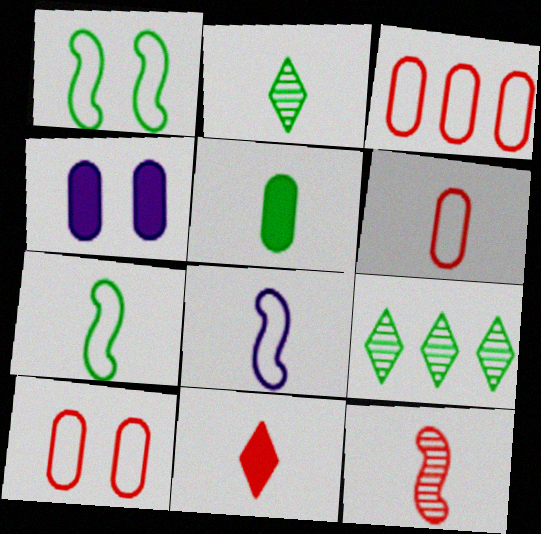[[1, 5, 9], 
[2, 5, 7], 
[3, 6, 10], 
[6, 11, 12]]